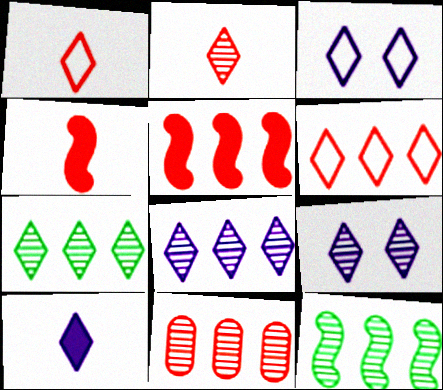[[2, 7, 9], 
[3, 8, 10], 
[5, 6, 11], 
[8, 11, 12]]